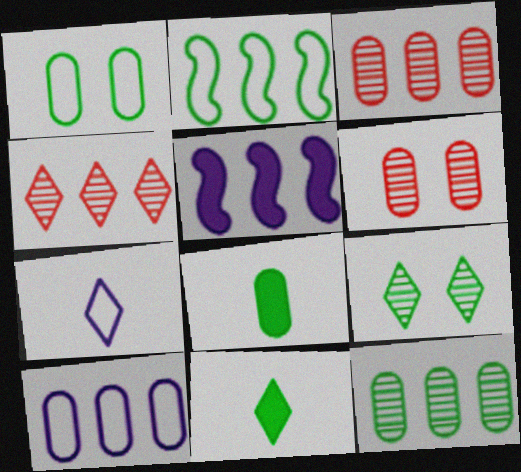[[1, 8, 12], 
[2, 8, 9], 
[6, 8, 10]]